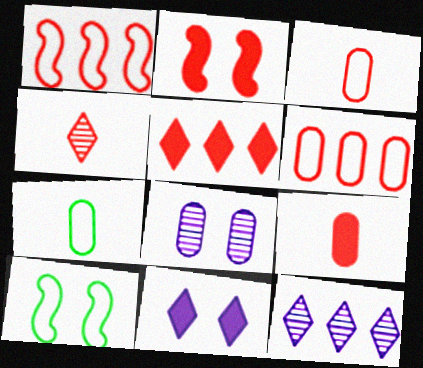[[2, 4, 6], 
[2, 5, 9], 
[2, 7, 12], 
[9, 10, 12]]